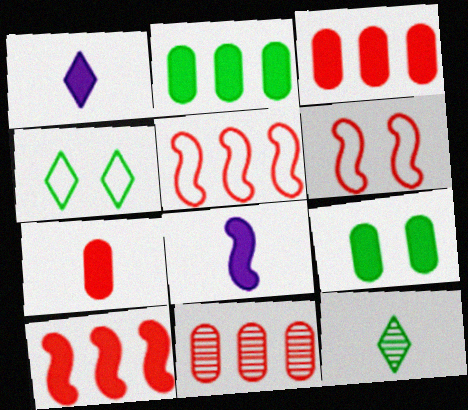[[1, 9, 10], 
[4, 8, 11]]